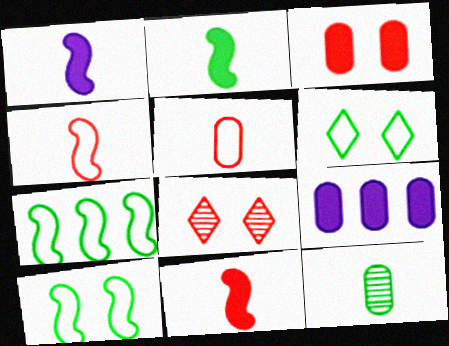[[1, 2, 11]]